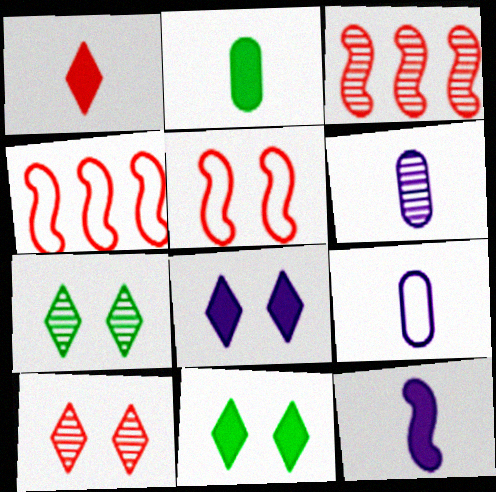[[1, 2, 12], 
[3, 6, 7], 
[3, 9, 11], 
[4, 6, 11]]